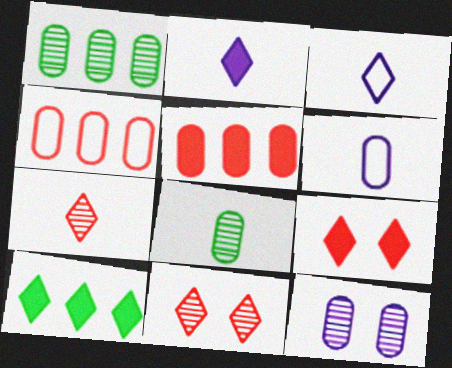[[2, 9, 10], 
[3, 10, 11]]